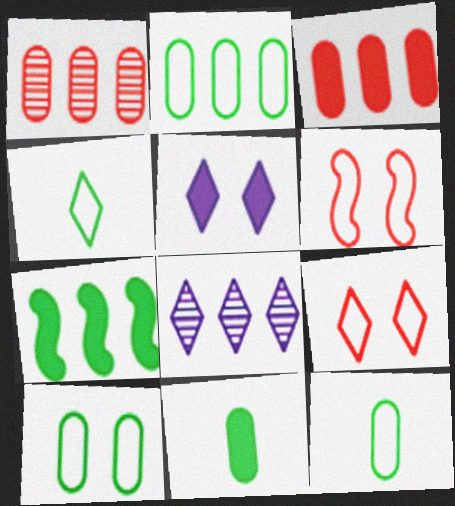[[2, 10, 12], 
[6, 8, 11]]